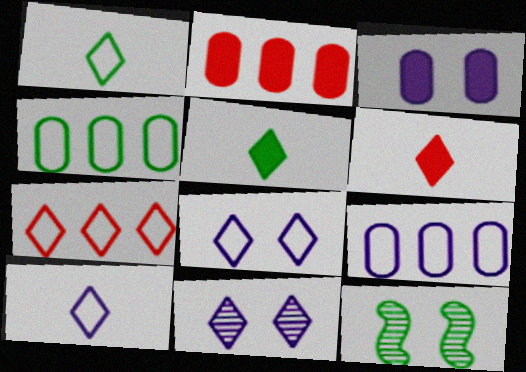[[1, 7, 8], 
[2, 10, 12], 
[4, 5, 12], 
[5, 7, 11], 
[6, 9, 12]]